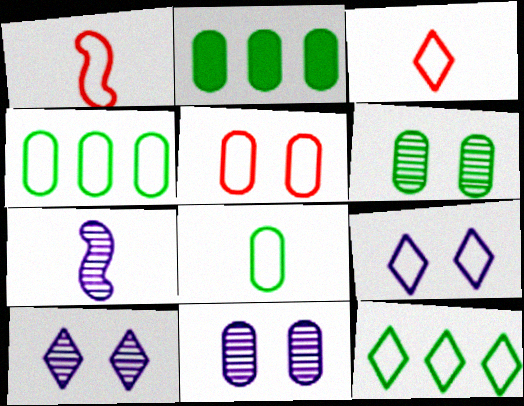[[1, 2, 10], 
[1, 4, 9], 
[2, 6, 8], 
[3, 9, 12]]